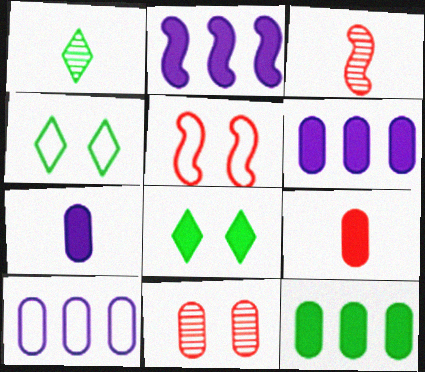[[1, 5, 6], 
[2, 8, 9], 
[3, 4, 6], 
[3, 8, 10]]